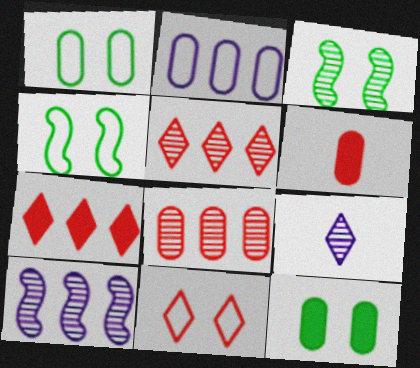[[3, 8, 9]]